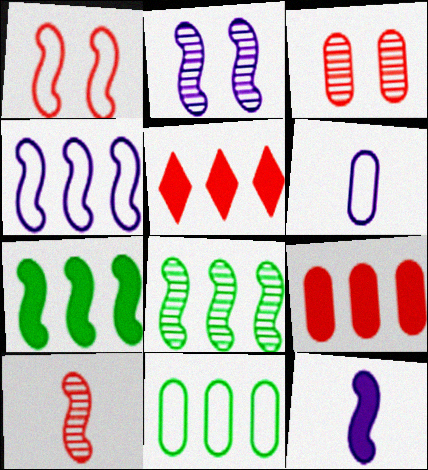[[1, 8, 12], 
[2, 4, 12], 
[2, 8, 10]]